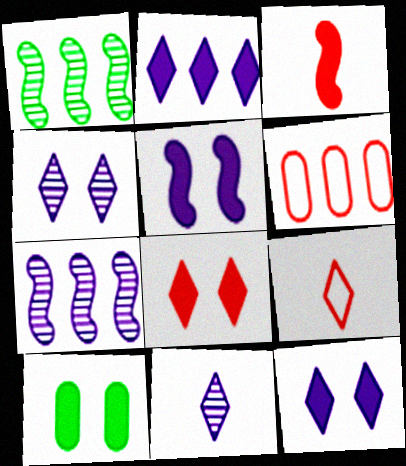[[1, 2, 6], 
[2, 3, 10], 
[5, 8, 10], 
[7, 9, 10]]